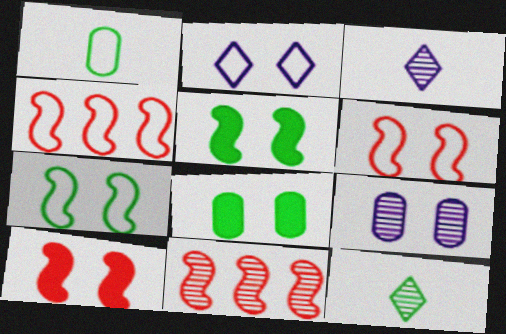[[1, 2, 4], 
[3, 4, 8], 
[9, 11, 12]]